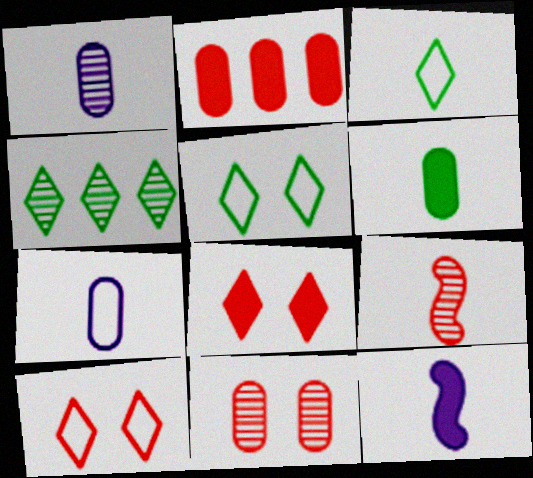[[2, 9, 10]]